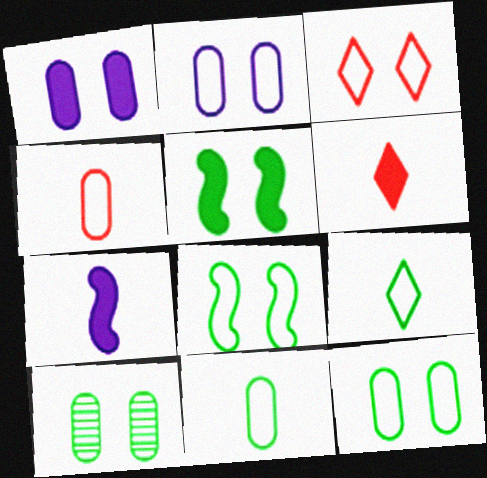[[2, 3, 8]]